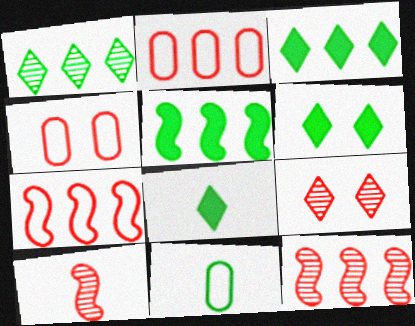[[3, 6, 8]]